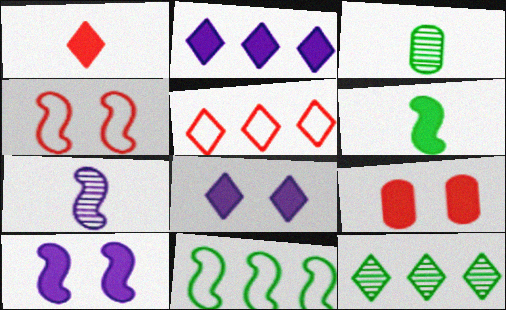[[2, 3, 4], 
[2, 5, 12], 
[2, 6, 9], 
[3, 5, 10]]